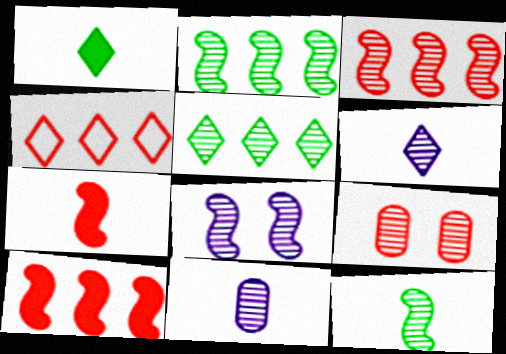[[2, 6, 9], 
[3, 8, 12], 
[4, 7, 9]]